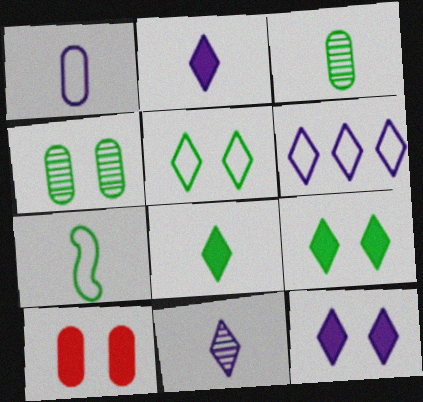[[3, 7, 8], 
[6, 11, 12]]